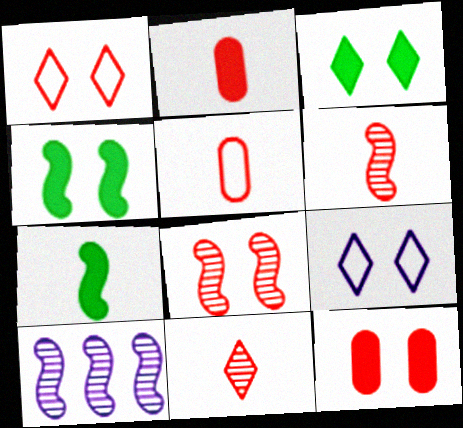[[1, 8, 12], 
[3, 5, 10]]